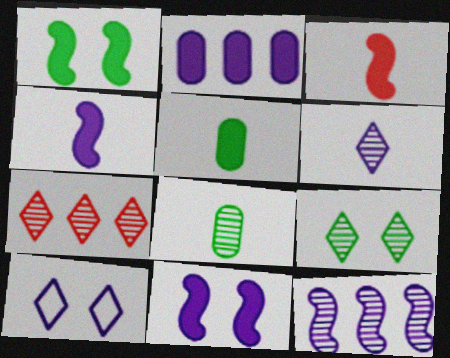[[6, 7, 9]]